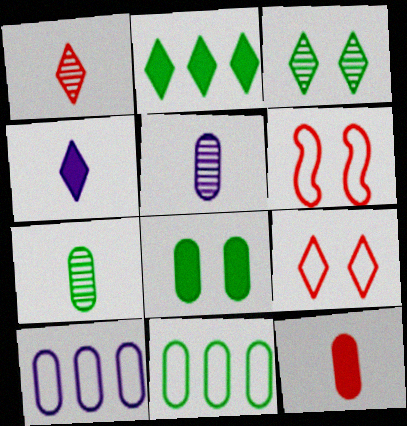[[2, 5, 6], 
[7, 8, 11]]